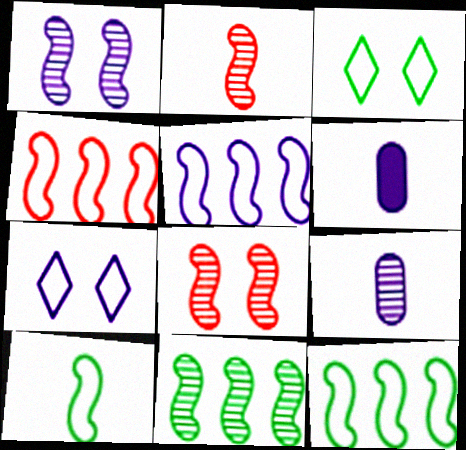[[1, 2, 11], 
[4, 5, 12]]